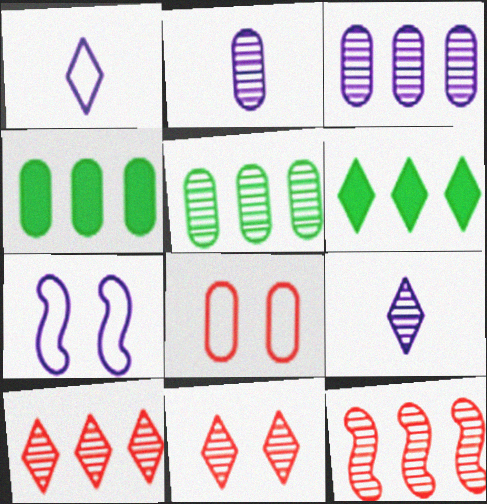[[1, 6, 11], 
[2, 4, 8]]